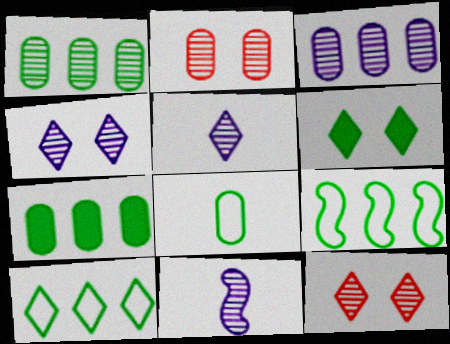[[1, 11, 12], 
[3, 4, 11]]